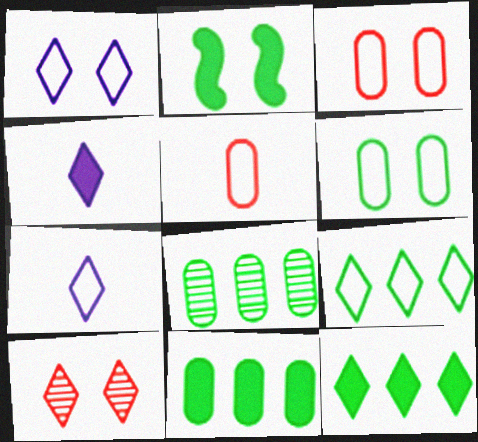[[4, 9, 10], 
[7, 10, 12]]